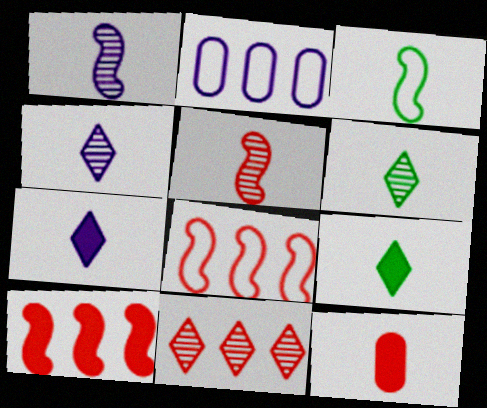[[3, 4, 12]]